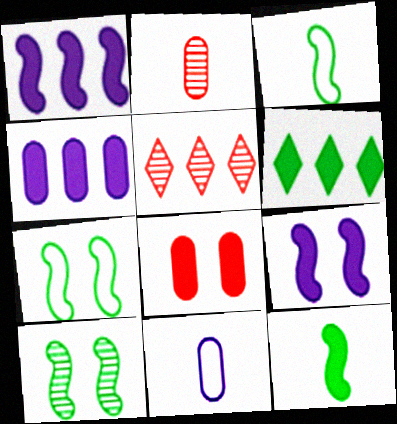[]